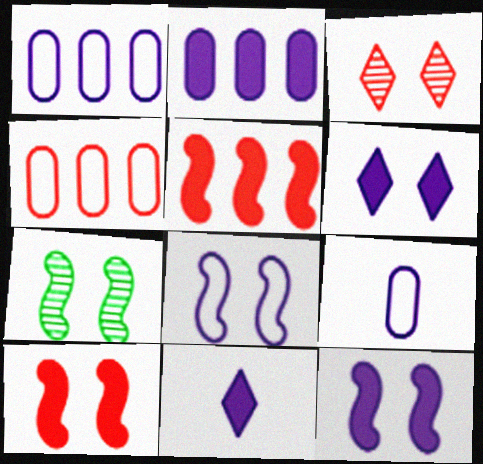[[2, 11, 12], 
[4, 7, 11], 
[7, 8, 10]]